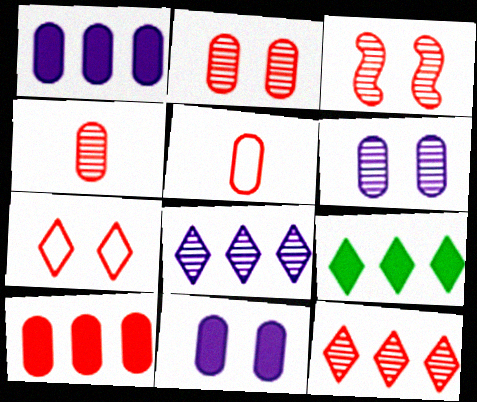[[2, 5, 10], 
[3, 4, 12]]